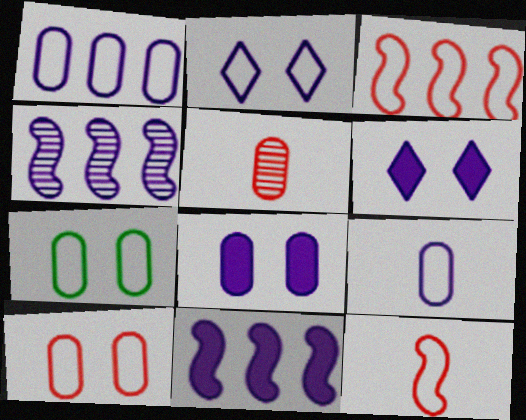[[4, 6, 9]]